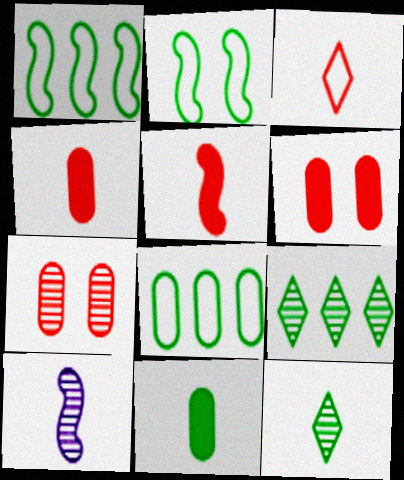[[2, 9, 11], 
[3, 10, 11], 
[7, 9, 10]]